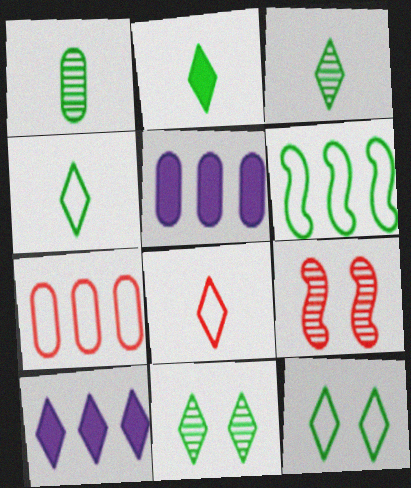[[2, 3, 4], 
[4, 5, 9], 
[8, 10, 11]]